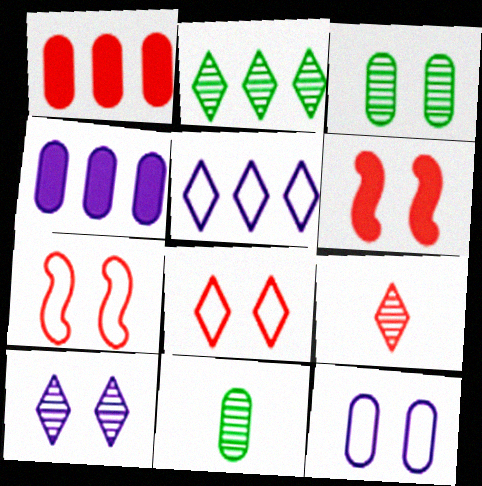[[1, 7, 9], 
[1, 11, 12], 
[2, 9, 10], 
[5, 6, 11]]